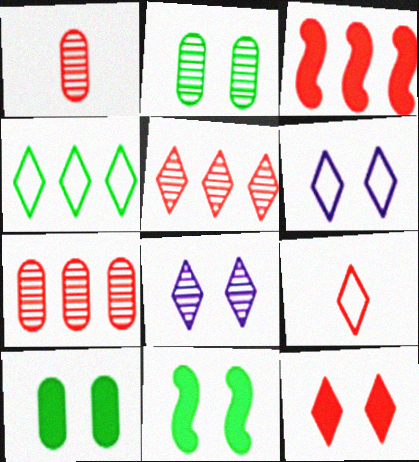[[4, 6, 9], 
[5, 9, 12]]